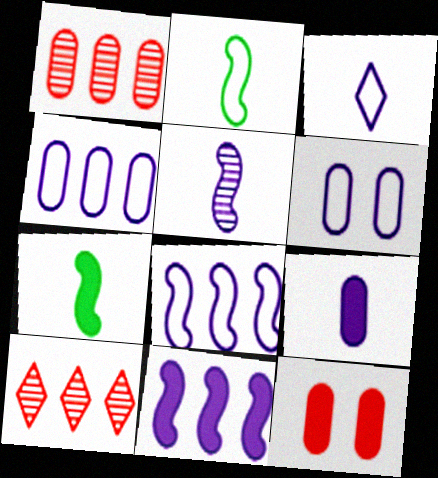[[3, 5, 9], 
[3, 6, 8], 
[6, 7, 10]]